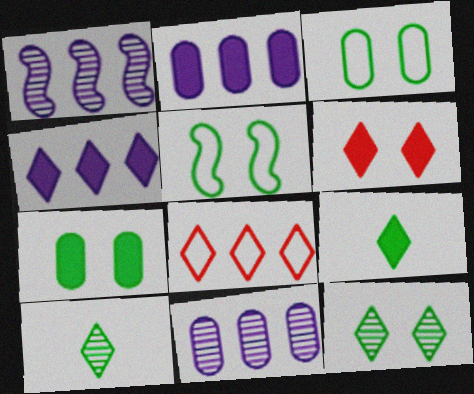[[4, 6, 9], 
[5, 7, 12]]